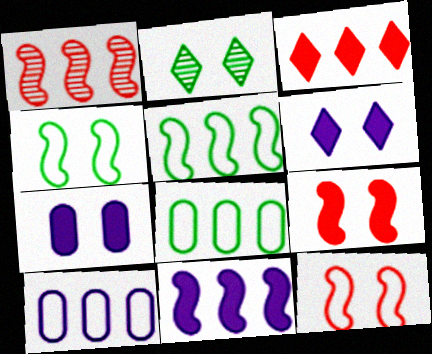[[1, 5, 11], 
[2, 7, 12]]